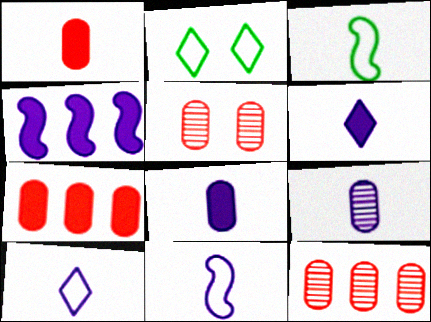[[6, 9, 11]]